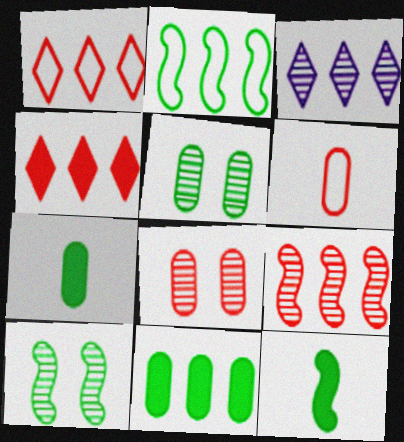[[2, 10, 12]]